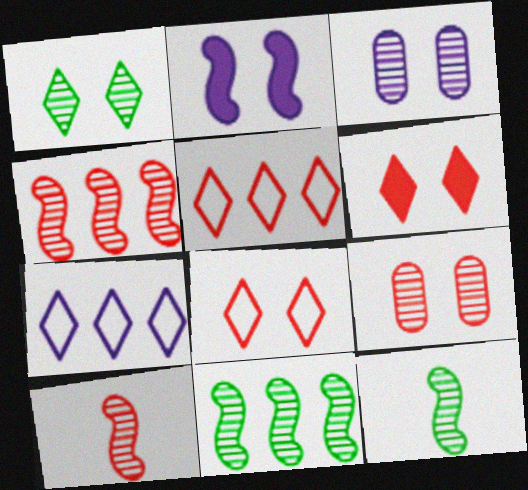[]